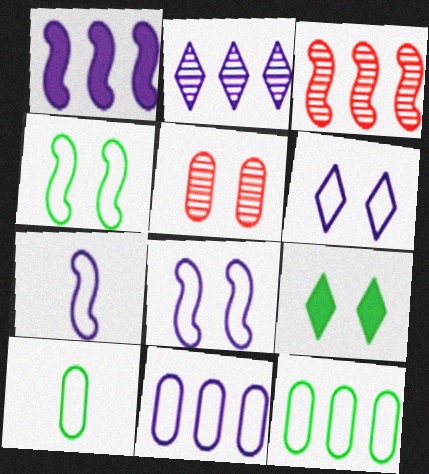[[1, 2, 11], 
[5, 8, 9], 
[6, 7, 11]]